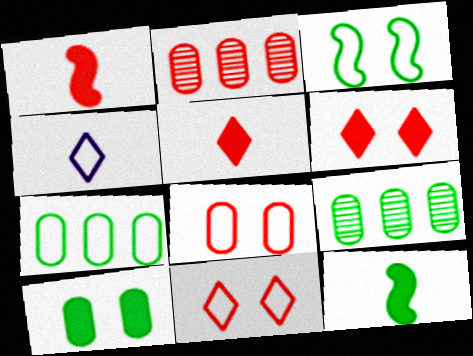[[1, 2, 11]]